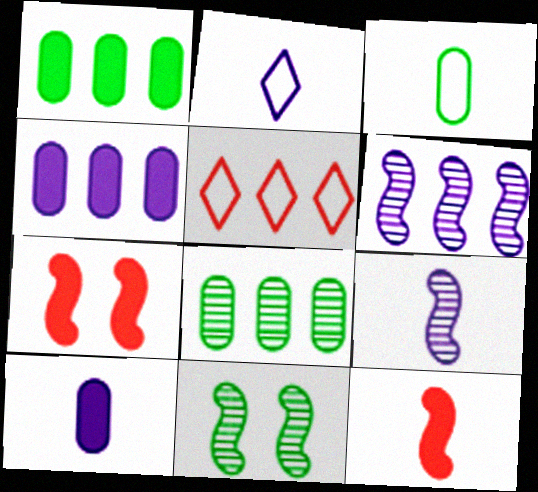[[1, 5, 6], 
[2, 7, 8], 
[2, 9, 10], 
[5, 10, 11]]